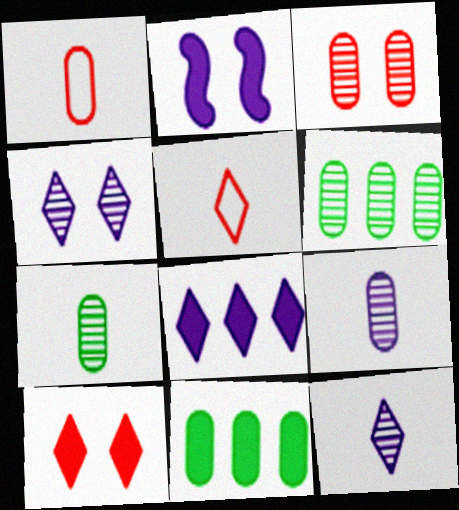[[2, 5, 6], 
[3, 6, 9]]